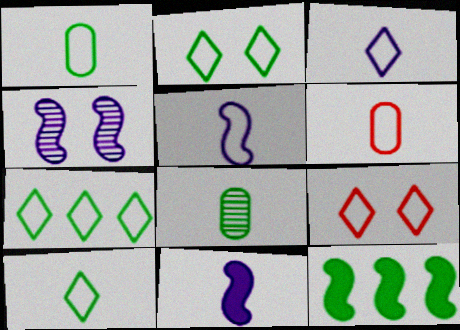[[2, 7, 10], 
[2, 8, 12], 
[3, 7, 9], 
[5, 6, 10]]